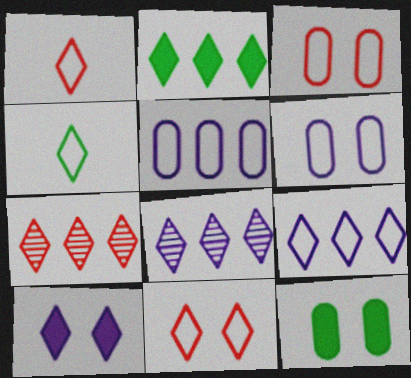[[2, 7, 9], 
[4, 7, 10], 
[4, 9, 11]]